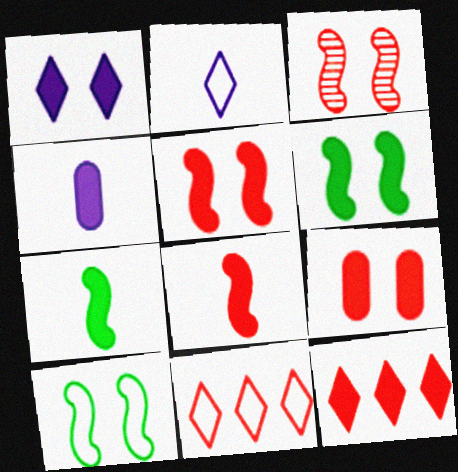[[1, 6, 9], 
[4, 6, 12], 
[8, 9, 12]]